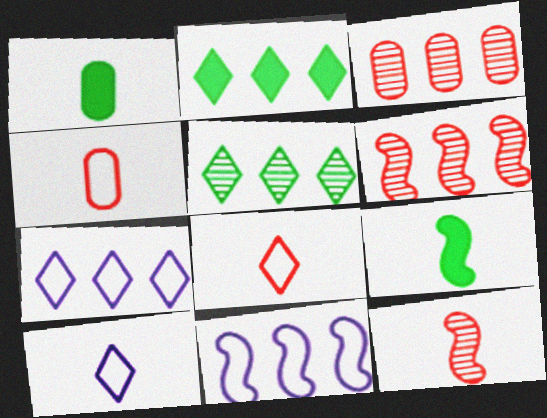[[1, 10, 12], 
[2, 3, 11]]